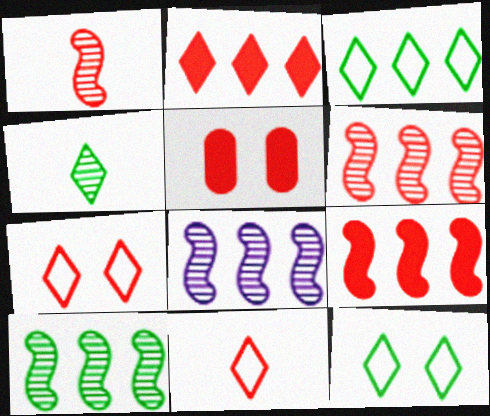[[5, 6, 11], 
[6, 8, 10]]